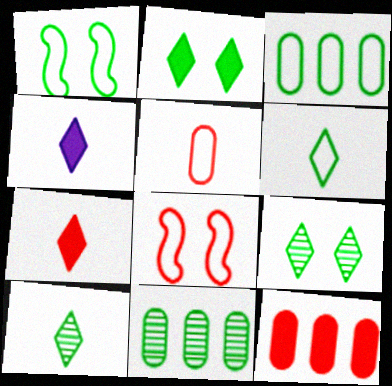[[1, 3, 6], 
[4, 8, 11]]